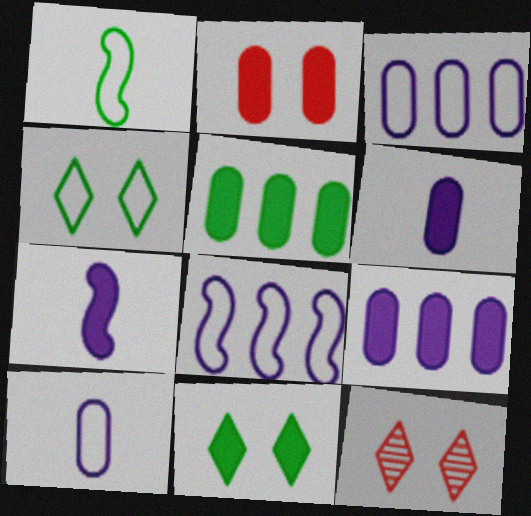[[1, 9, 12], 
[2, 5, 6]]